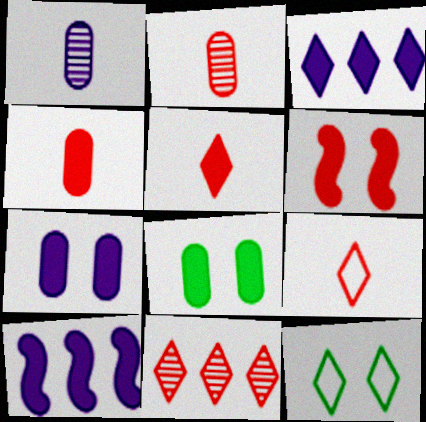[[2, 10, 12], 
[5, 8, 10]]